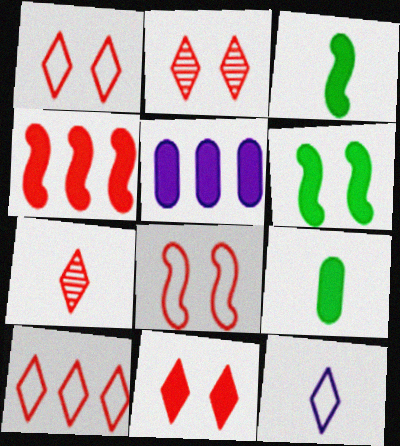[[1, 2, 11], 
[3, 5, 11], 
[7, 10, 11]]